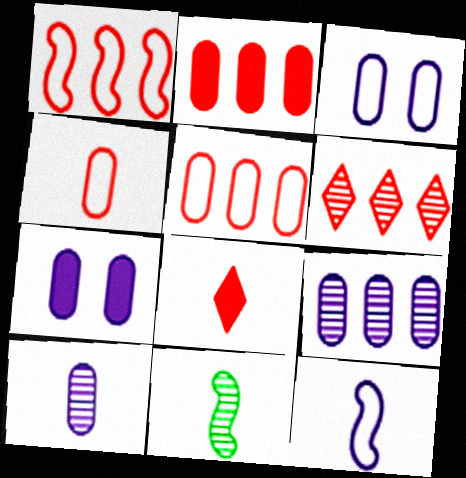[[1, 2, 6]]